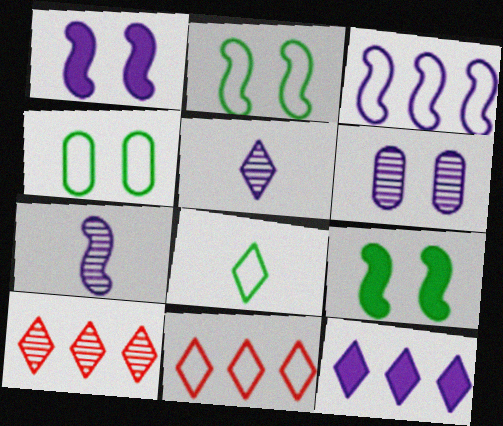[[1, 3, 7]]